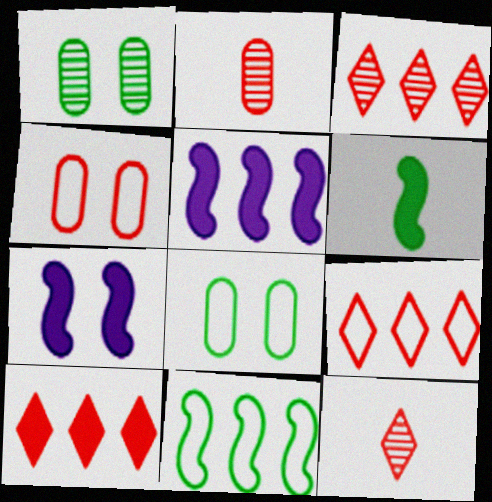[[3, 9, 10], 
[5, 8, 12]]